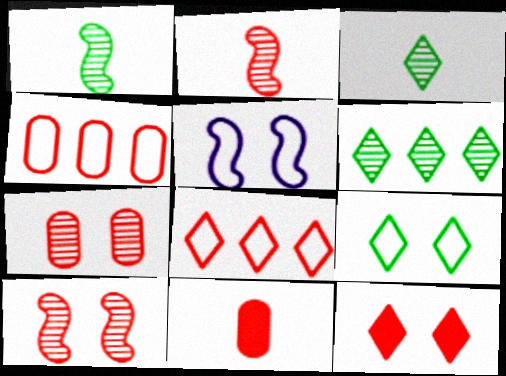[[2, 4, 12], 
[4, 7, 11], 
[5, 6, 11], 
[8, 10, 11]]